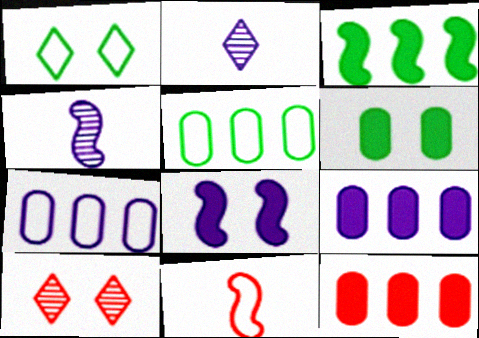[[1, 4, 12], 
[1, 7, 11], 
[2, 7, 8], 
[10, 11, 12]]